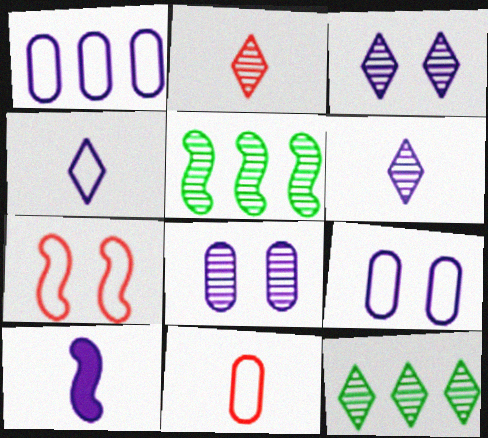[[1, 3, 10], 
[2, 3, 12], 
[2, 5, 8], 
[5, 7, 10]]